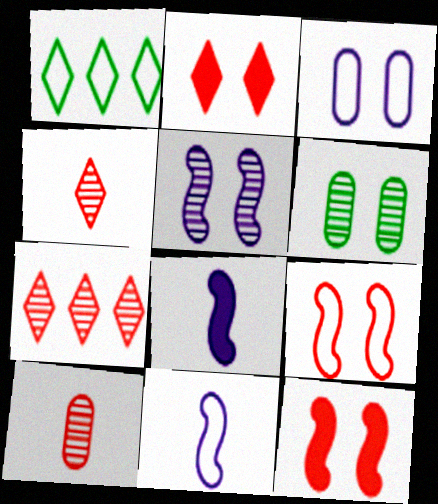[]